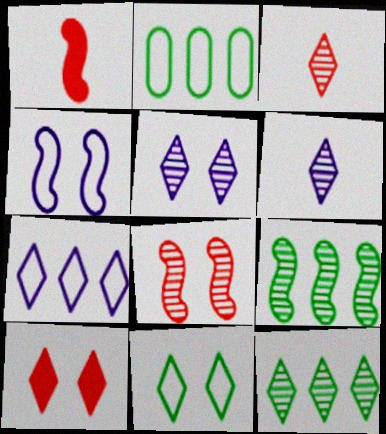[[1, 2, 5], 
[1, 4, 9], 
[3, 5, 12], 
[5, 10, 11]]